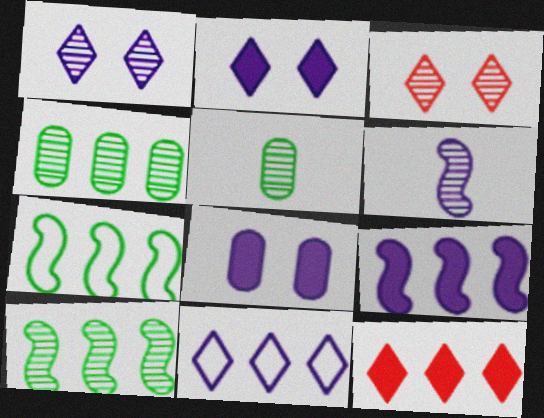[[3, 4, 6], 
[6, 8, 11]]